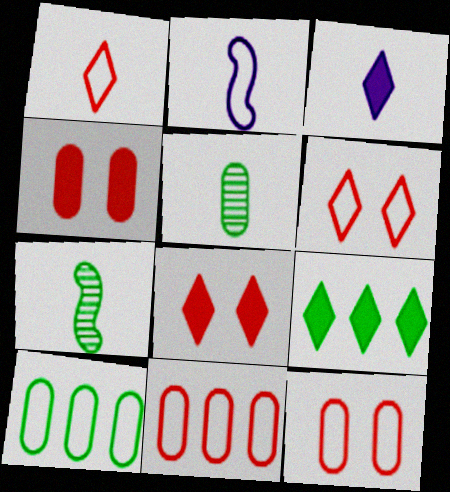[[2, 6, 10], 
[3, 8, 9]]